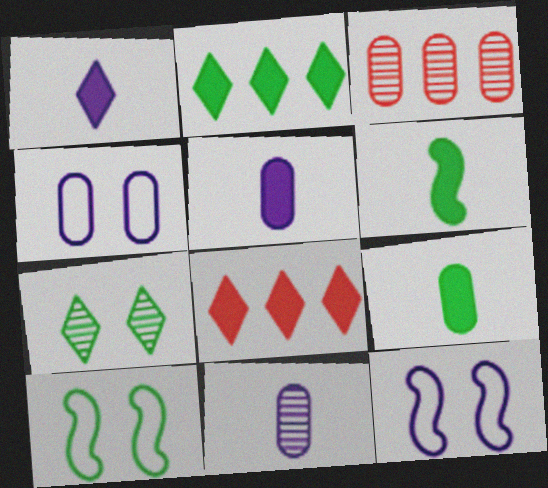[[1, 3, 10], 
[3, 4, 9], 
[8, 10, 11]]